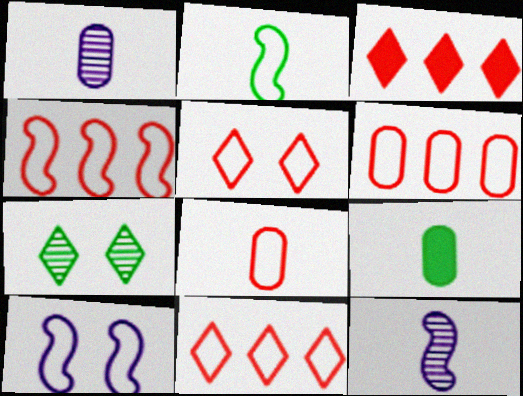[[1, 8, 9], 
[2, 4, 10], 
[4, 5, 8], 
[4, 6, 11]]